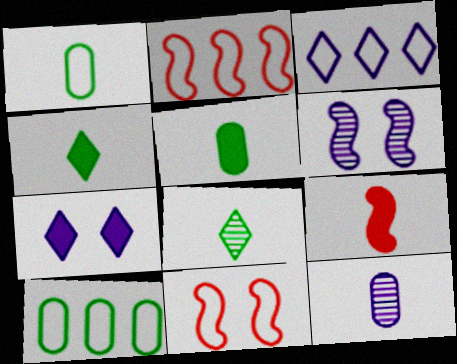[[1, 3, 11], 
[2, 3, 10]]